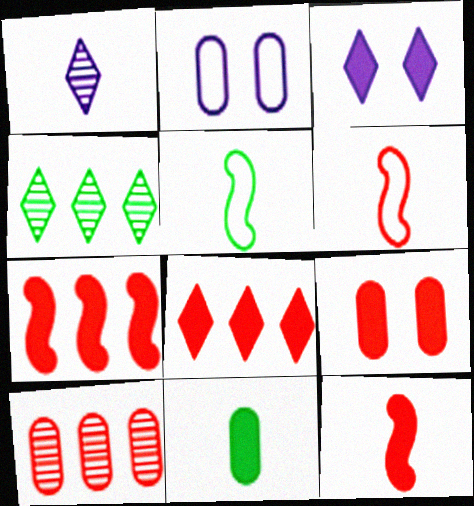[[1, 6, 11], 
[2, 4, 12], 
[2, 10, 11], 
[3, 5, 10], 
[3, 7, 11], 
[8, 9, 12]]